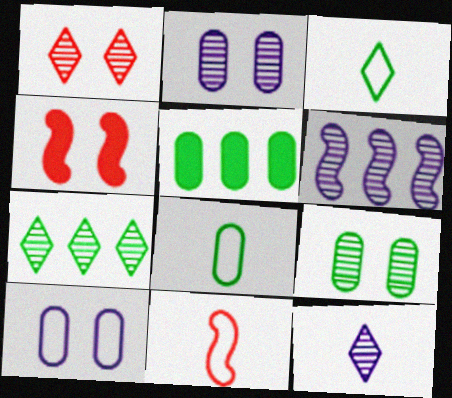[[1, 7, 12], 
[2, 6, 12], 
[5, 8, 9]]